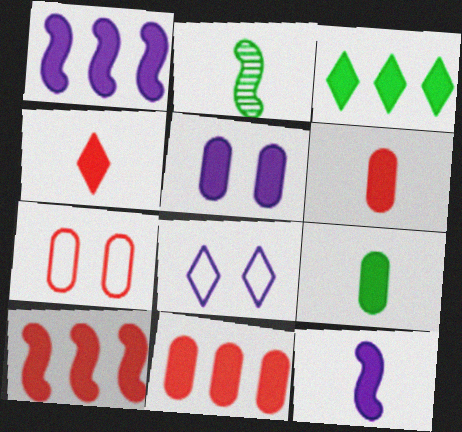[[1, 3, 11], 
[2, 8, 11], 
[4, 9, 12], 
[5, 9, 11]]